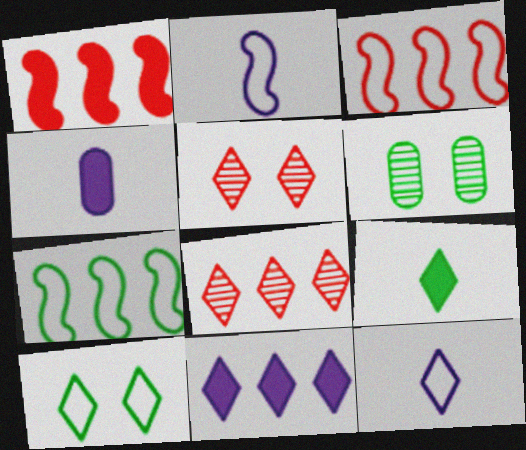[[1, 6, 12], 
[4, 5, 7], 
[6, 7, 9]]